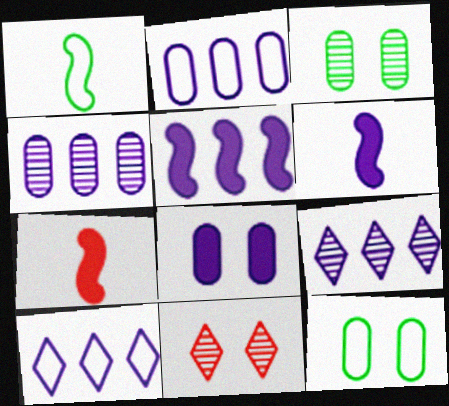[[2, 5, 9], 
[3, 7, 10], 
[4, 5, 10], 
[7, 9, 12]]